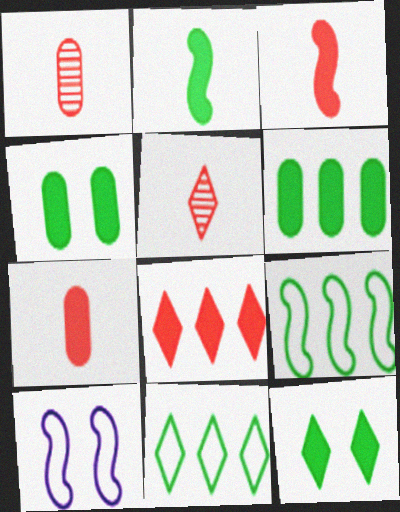[[2, 6, 12], 
[5, 6, 10]]